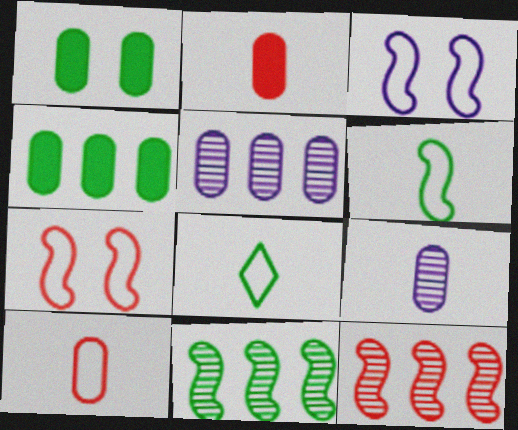[[1, 5, 10], 
[1, 8, 11]]